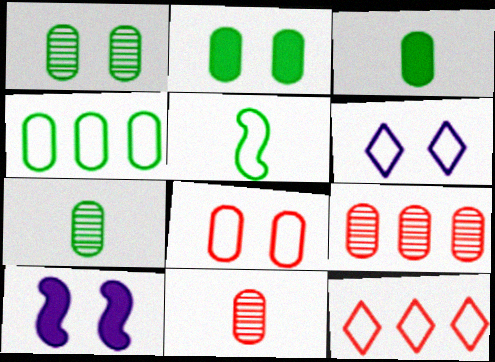[[1, 3, 4], 
[2, 4, 7], 
[7, 10, 12]]